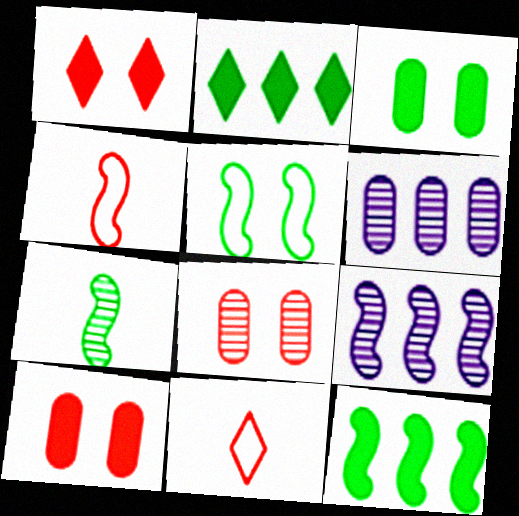[[3, 9, 11], 
[5, 7, 12]]